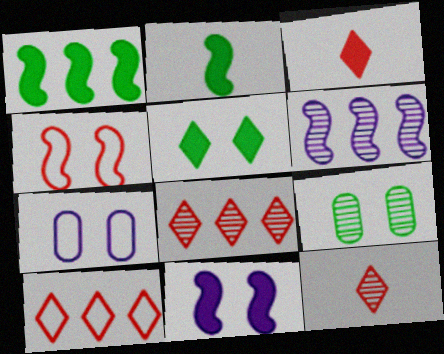[[1, 7, 12], 
[2, 4, 6], 
[2, 7, 8], 
[6, 9, 12]]